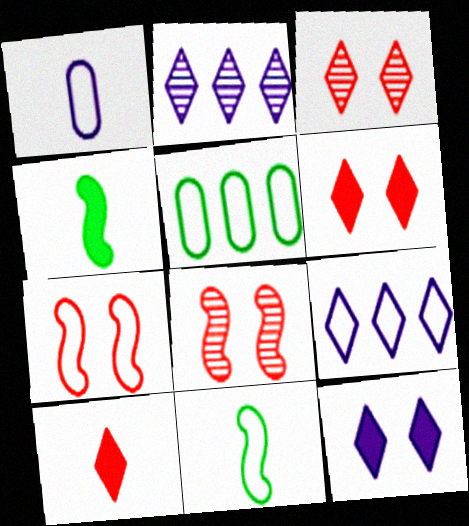[]